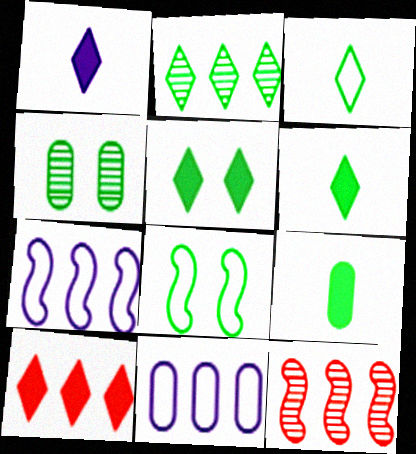[[1, 5, 10], 
[2, 3, 5], 
[2, 8, 9], 
[4, 5, 8]]